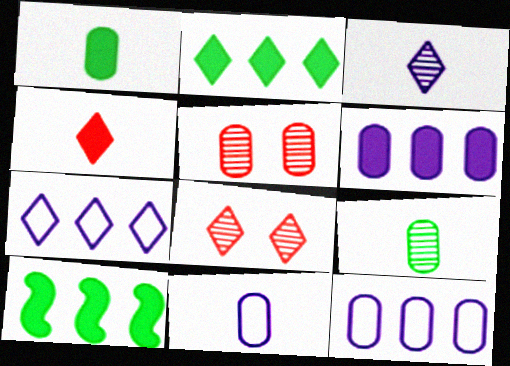[[1, 5, 12], 
[8, 10, 11]]